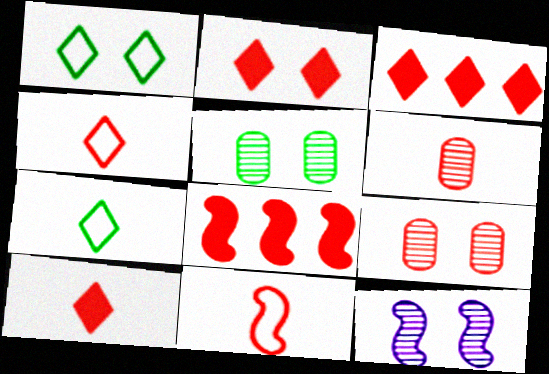[[2, 3, 10], 
[3, 9, 11], 
[4, 8, 9], 
[6, 10, 11]]